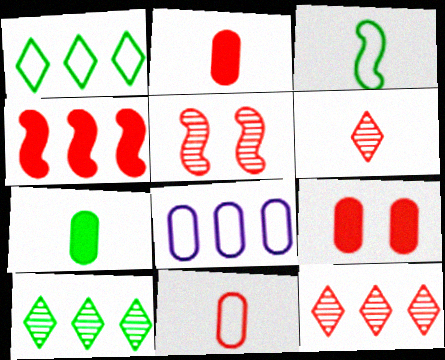[[4, 8, 10]]